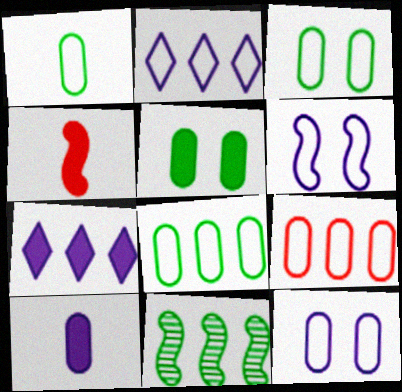[[1, 3, 8], 
[1, 9, 12], 
[4, 5, 7], 
[4, 6, 11], 
[7, 9, 11]]